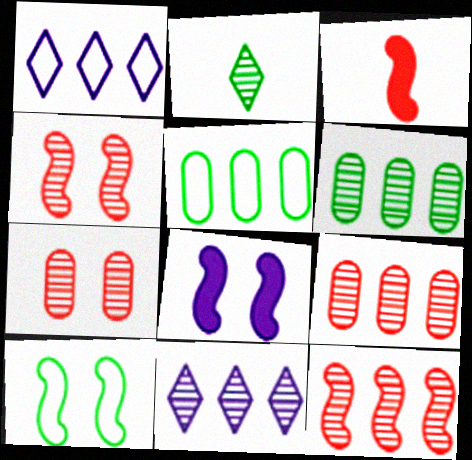[[4, 8, 10], 
[6, 11, 12]]